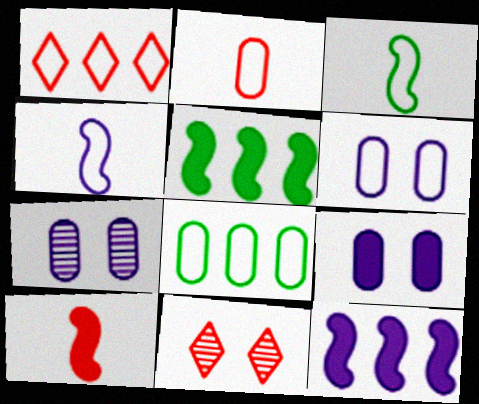[[1, 3, 6], 
[2, 6, 8], 
[6, 7, 9]]